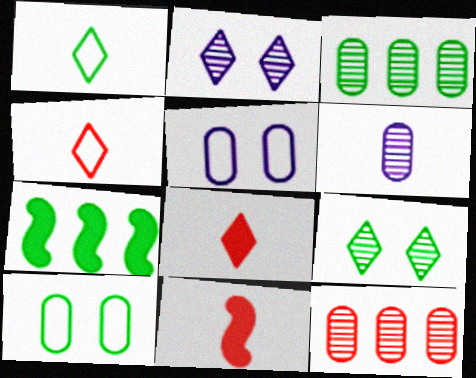[[1, 6, 11]]